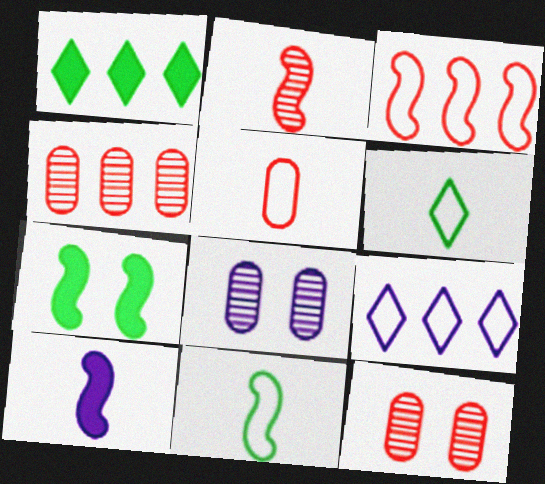[[2, 10, 11], 
[8, 9, 10]]